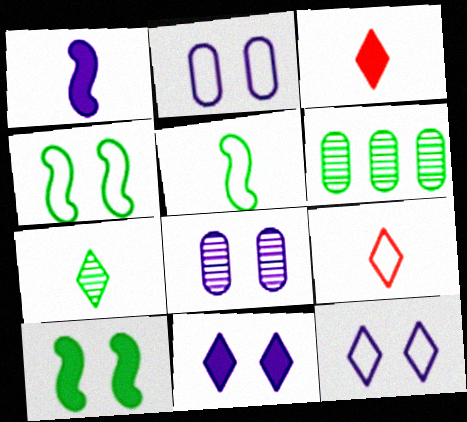[]